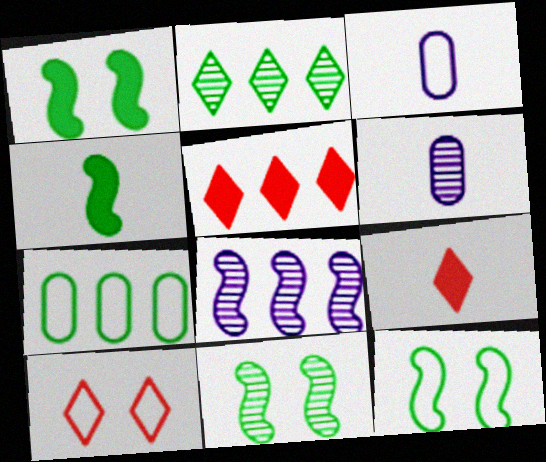[[1, 11, 12], 
[3, 5, 11], 
[5, 6, 12], 
[5, 7, 8]]